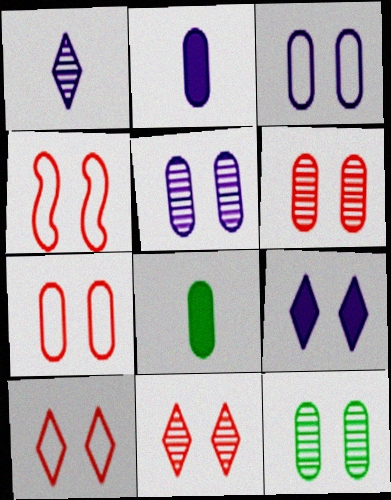[[4, 7, 10], 
[4, 9, 12], 
[5, 6, 12]]